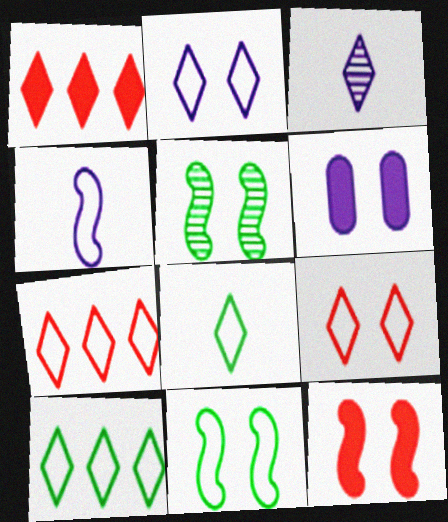[[2, 7, 8], 
[5, 6, 9]]